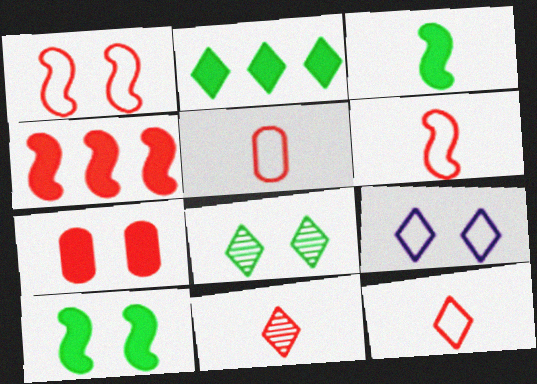[[2, 9, 11], 
[5, 6, 12]]